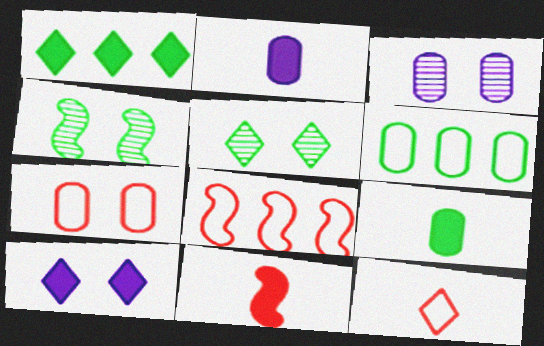[[2, 5, 8], 
[4, 7, 10], 
[7, 8, 12]]